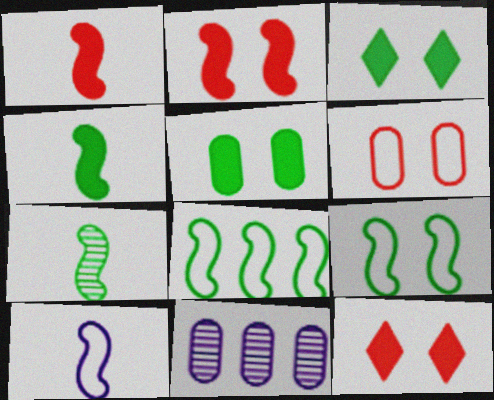[[1, 7, 10]]